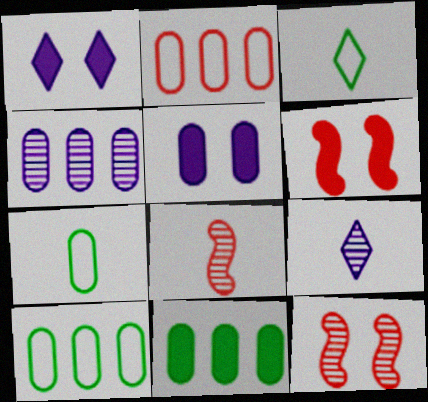[[1, 8, 10], 
[2, 4, 11], 
[3, 4, 6], 
[6, 9, 10]]